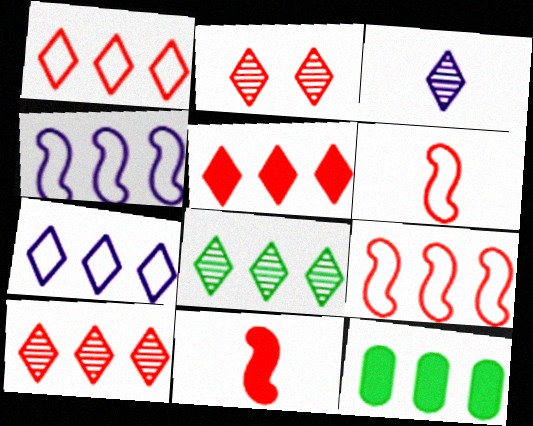[[1, 5, 10], 
[2, 3, 8], 
[4, 10, 12], 
[5, 7, 8]]